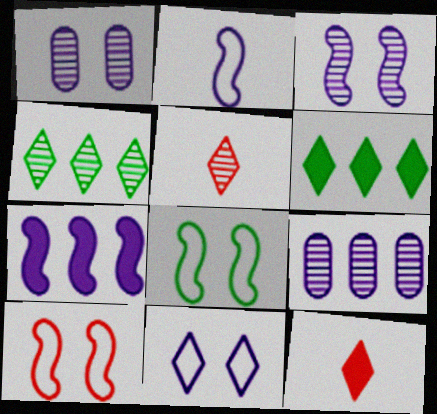[[2, 3, 7], 
[4, 11, 12], 
[5, 6, 11], 
[8, 9, 12]]